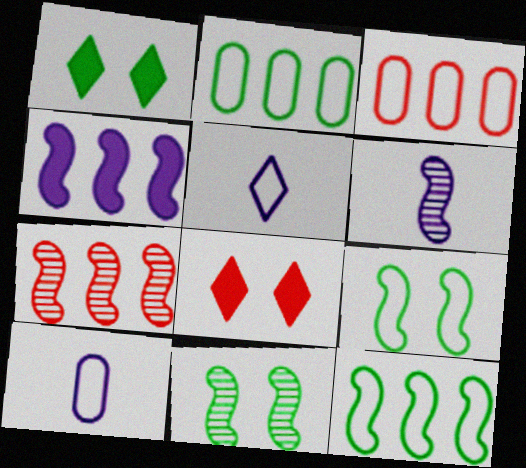[[1, 3, 6], 
[1, 7, 10], 
[2, 6, 8], 
[3, 5, 9], 
[4, 7, 12], 
[6, 7, 11]]